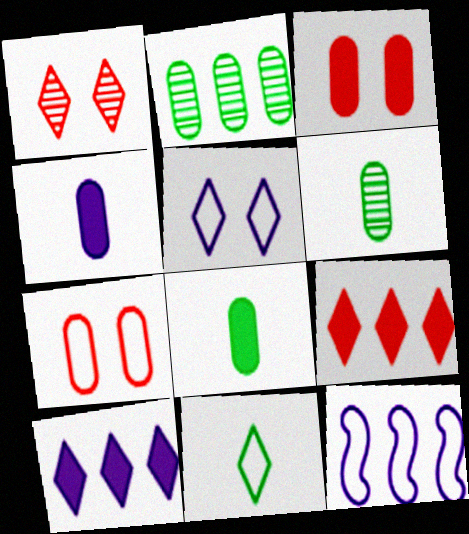[[1, 8, 12], 
[1, 10, 11], 
[2, 4, 7], 
[2, 9, 12], 
[7, 11, 12]]